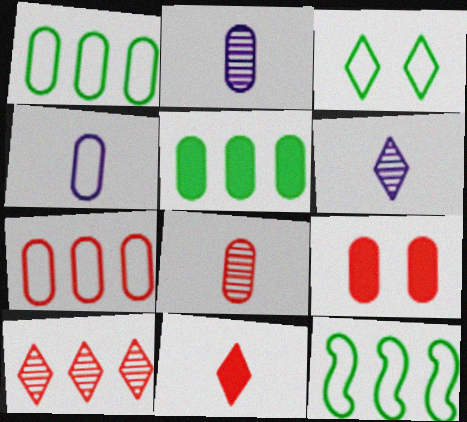[[1, 2, 9], 
[6, 9, 12], 
[7, 8, 9]]